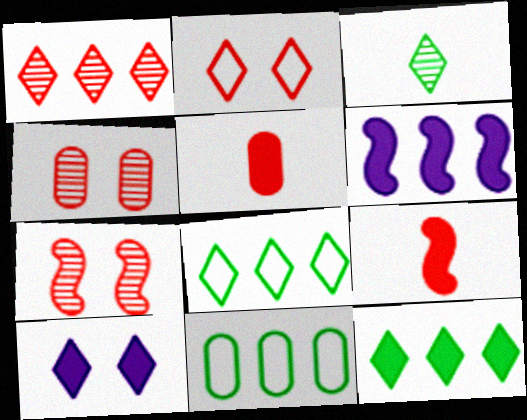[[1, 6, 11]]